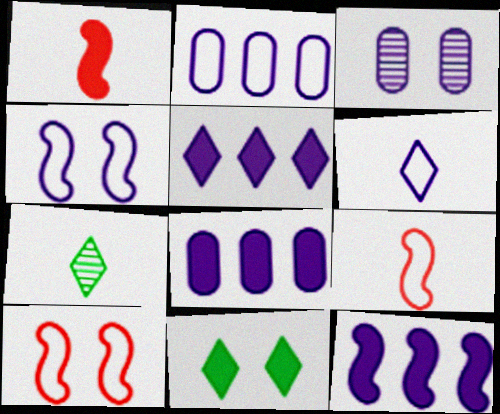[[1, 8, 11], 
[2, 4, 6], 
[3, 6, 12], 
[3, 10, 11], 
[5, 8, 12], 
[7, 8, 10]]